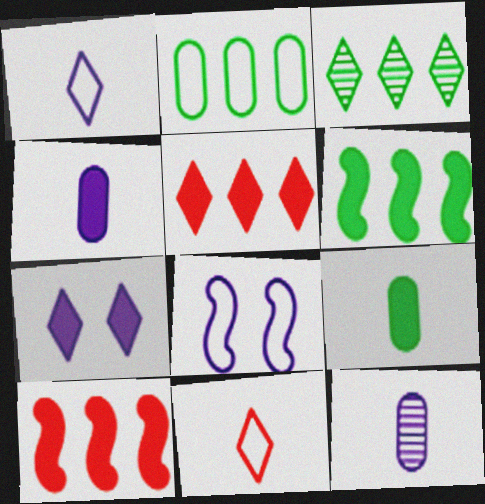[[2, 3, 6], 
[2, 8, 11], 
[3, 7, 11], 
[7, 9, 10]]